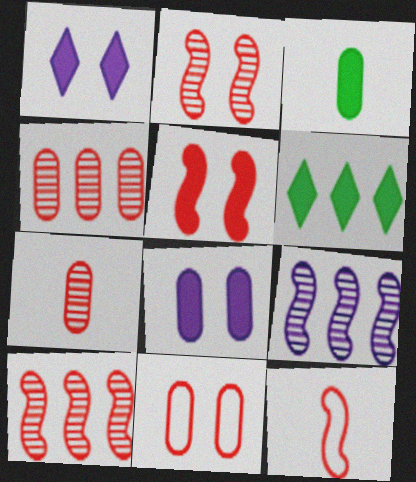[[5, 10, 12]]